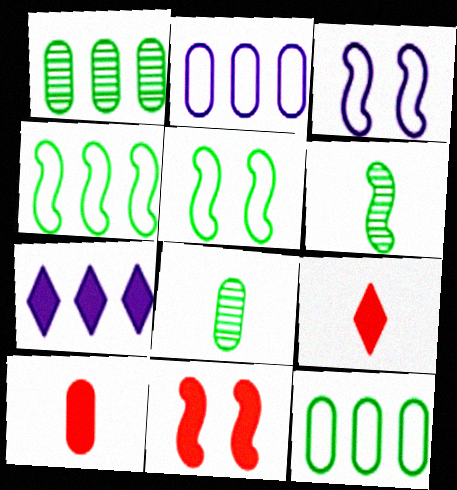[[1, 3, 9]]